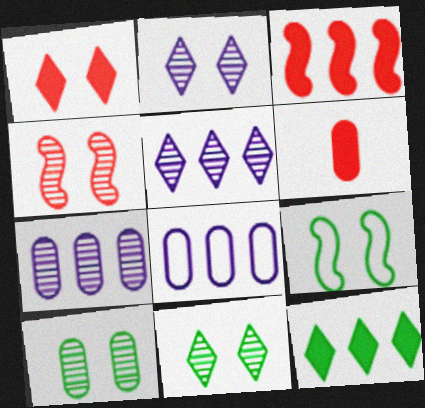[[1, 3, 6], 
[2, 4, 10], 
[5, 6, 9], 
[6, 8, 10]]